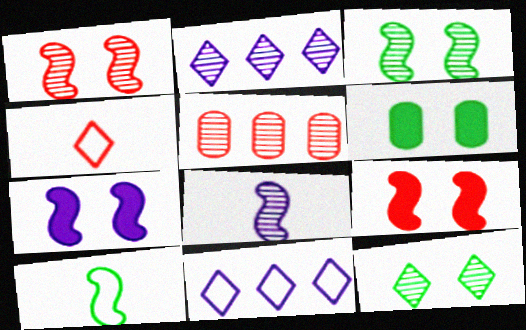[[4, 5, 9], 
[5, 8, 12]]